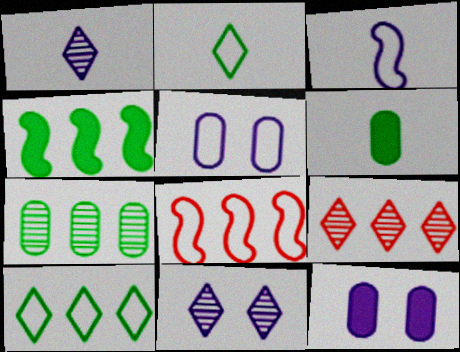[[2, 5, 8], 
[4, 7, 10], 
[6, 8, 11]]